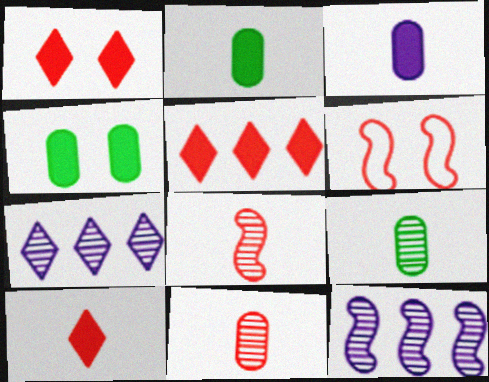[[1, 5, 10], 
[2, 6, 7], 
[5, 6, 11]]